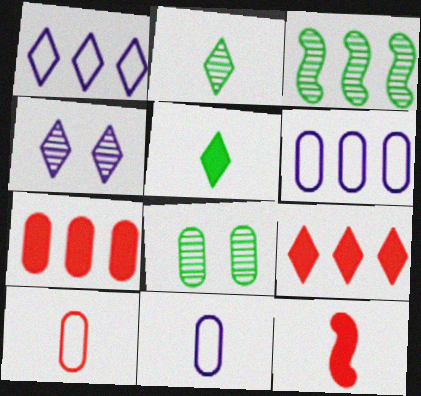[[1, 3, 7], 
[1, 8, 12], 
[2, 3, 8], 
[2, 11, 12], 
[3, 6, 9], 
[7, 8, 11]]